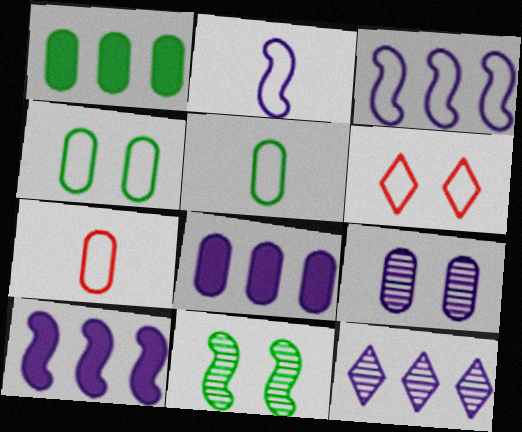[[1, 7, 9], 
[3, 5, 6], 
[3, 8, 12]]